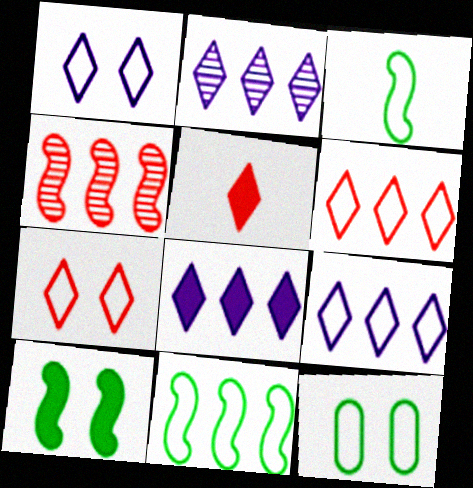[[2, 8, 9]]